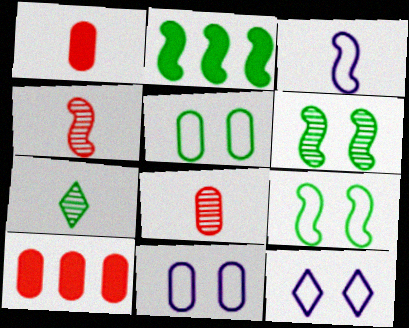[[1, 3, 7], 
[2, 5, 7], 
[2, 8, 12]]